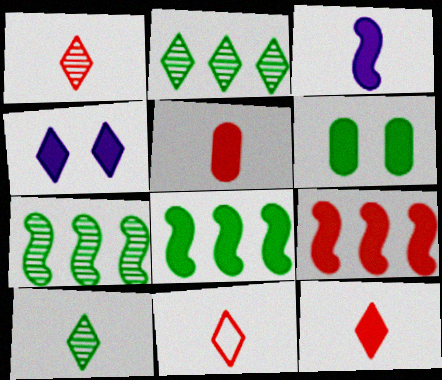[[1, 11, 12], 
[2, 4, 11], 
[4, 5, 8]]